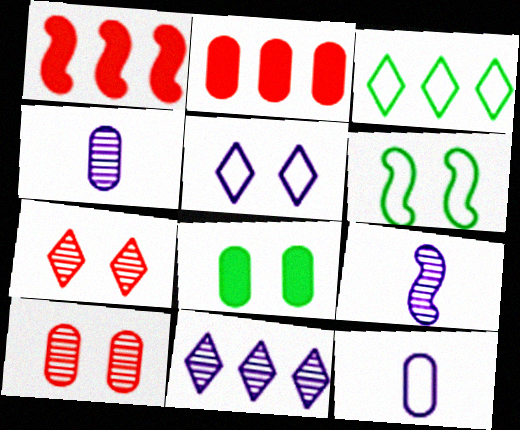[[1, 6, 9]]